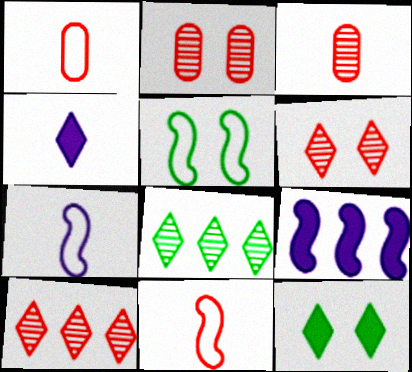[]